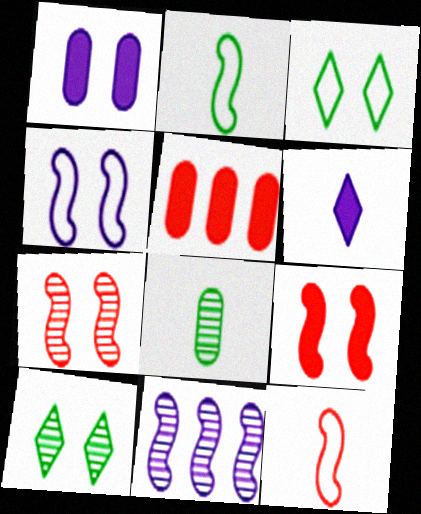[[1, 3, 7], 
[2, 9, 11], 
[6, 8, 12]]